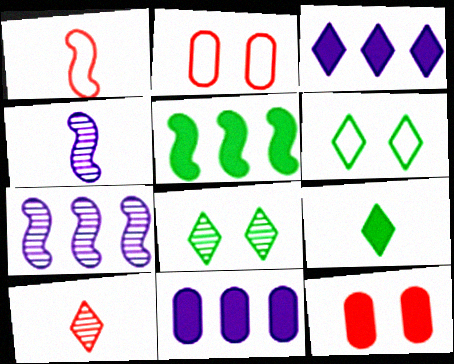[[1, 8, 11], 
[2, 7, 9], 
[3, 6, 10]]